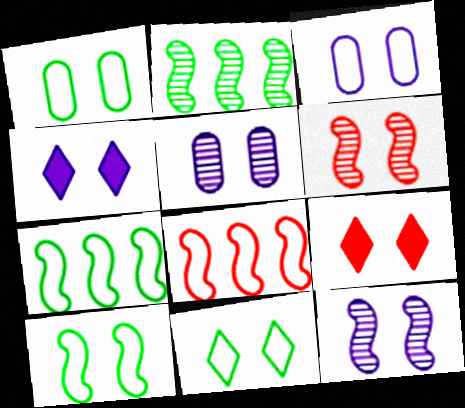[[1, 4, 6], 
[1, 9, 12], 
[1, 10, 11], 
[3, 4, 12], 
[5, 9, 10]]